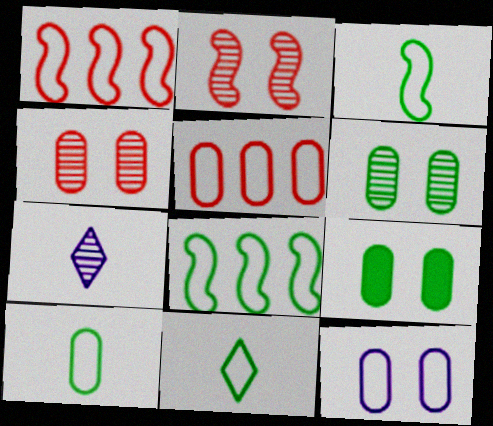[[1, 7, 9], 
[1, 11, 12], 
[3, 10, 11], 
[4, 9, 12], 
[5, 10, 12]]